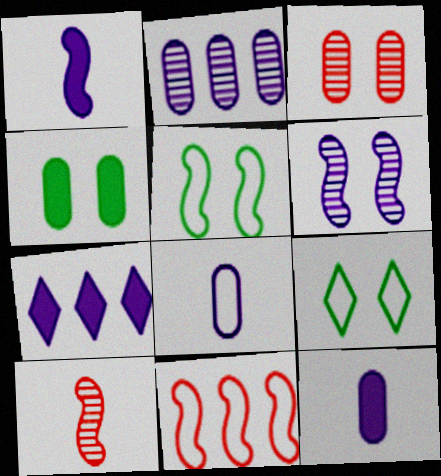[[6, 7, 8], 
[8, 9, 11]]